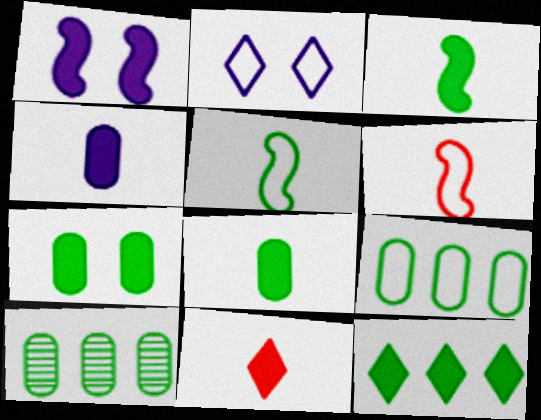[[2, 6, 9], 
[3, 4, 11], 
[3, 7, 12]]